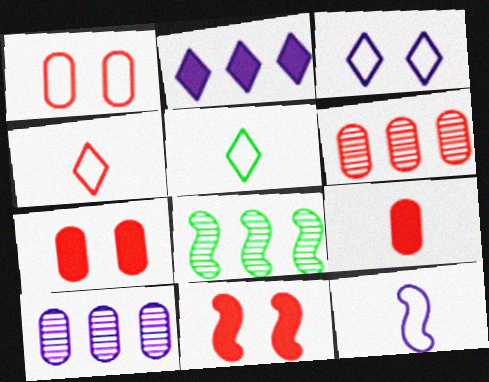[[1, 6, 9], 
[3, 8, 9], 
[4, 6, 11], 
[5, 10, 11], 
[8, 11, 12]]